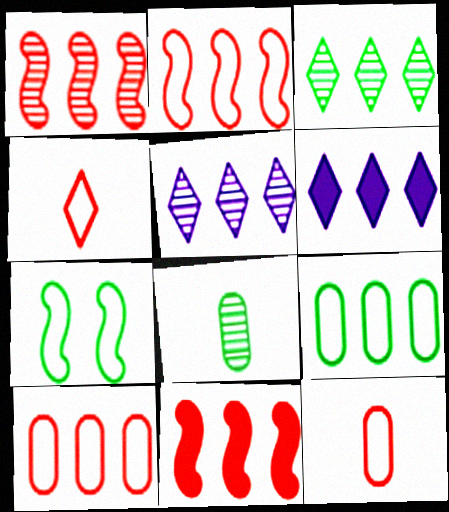[[1, 2, 11], 
[1, 6, 9], 
[5, 9, 11]]